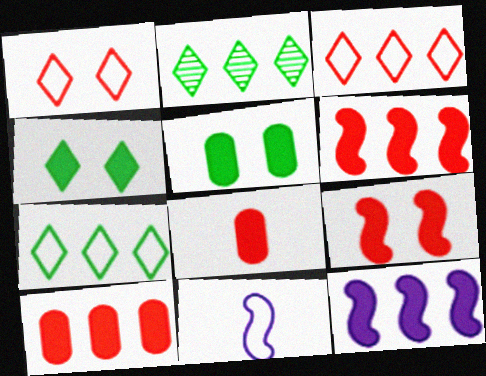[[4, 8, 12]]